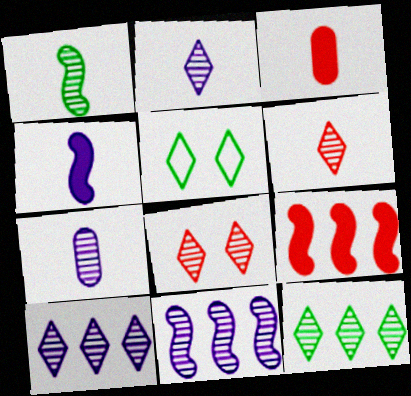[[1, 6, 7], 
[2, 8, 12], 
[3, 5, 11], 
[5, 7, 9]]